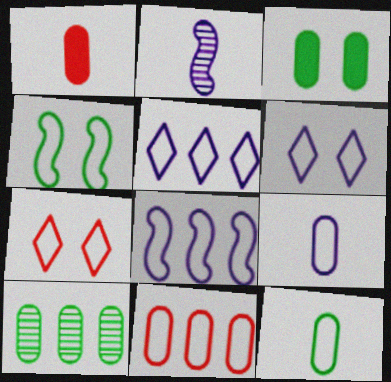[[3, 10, 12], 
[6, 8, 9], 
[7, 8, 12]]